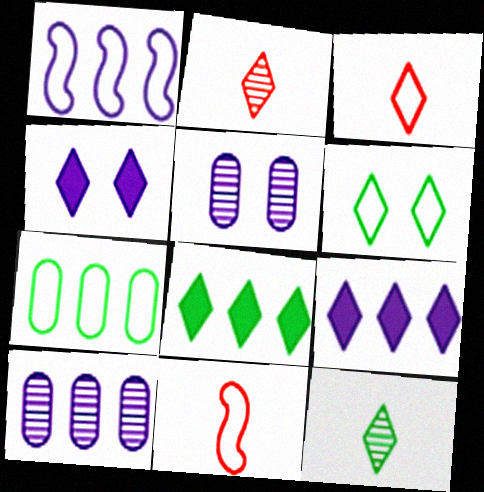[[1, 9, 10], 
[2, 6, 9], 
[5, 8, 11], 
[6, 8, 12]]